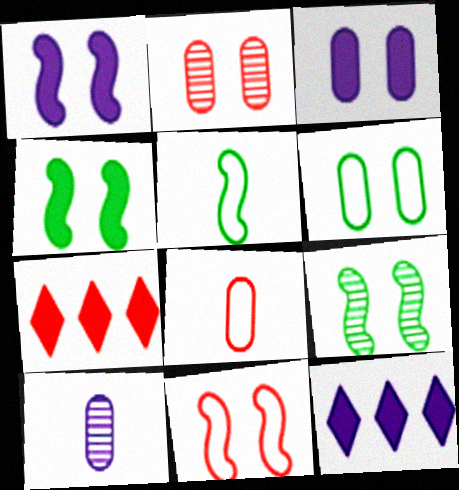[[1, 9, 11], 
[2, 3, 6], 
[2, 5, 12], 
[8, 9, 12]]